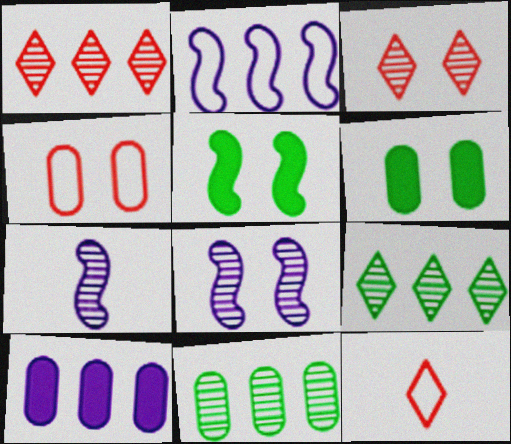[[3, 7, 11]]